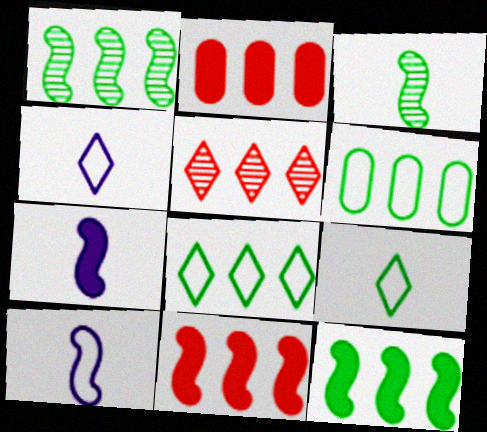[]